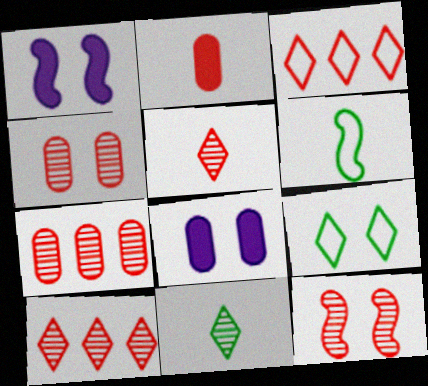[[1, 4, 9], 
[2, 3, 12], 
[5, 7, 12], 
[6, 8, 10], 
[8, 9, 12]]